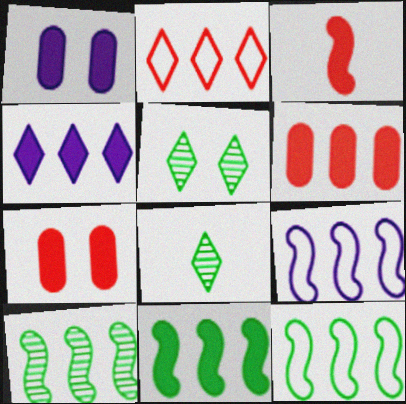[[4, 6, 11], 
[7, 8, 9], 
[10, 11, 12]]